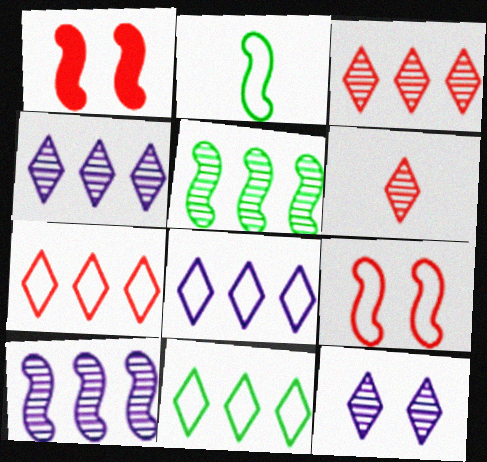[[1, 2, 10], 
[7, 8, 11]]